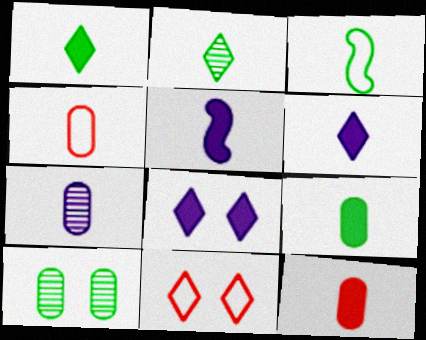[[1, 5, 12], 
[2, 3, 9], 
[2, 4, 5], 
[4, 7, 9]]